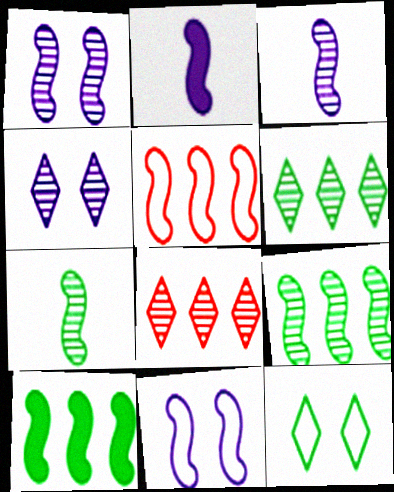[]